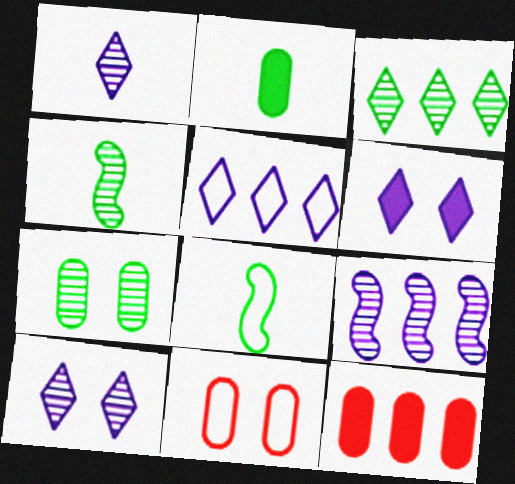[[1, 5, 6], 
[3, 4, 7], 
[5, 8, 11], 
[8, 10, 12]]